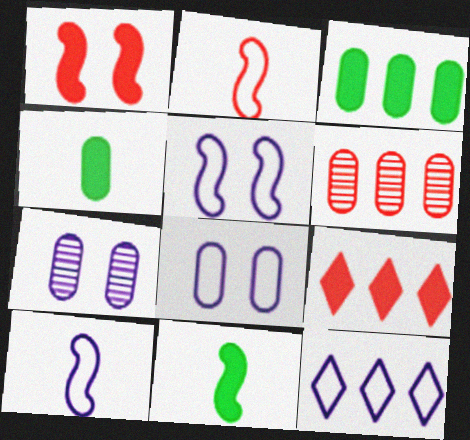[[4, 6, 8], 
[8, 10, 12]]